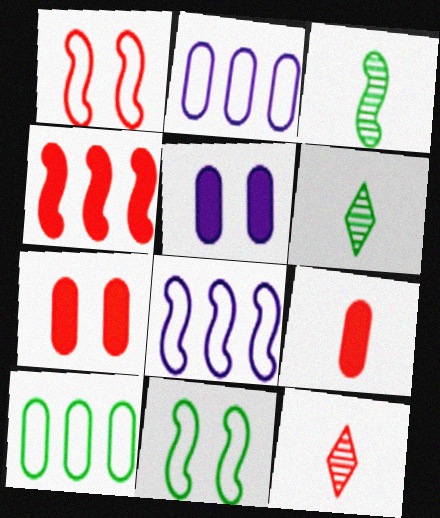[[6, 7, 8]]